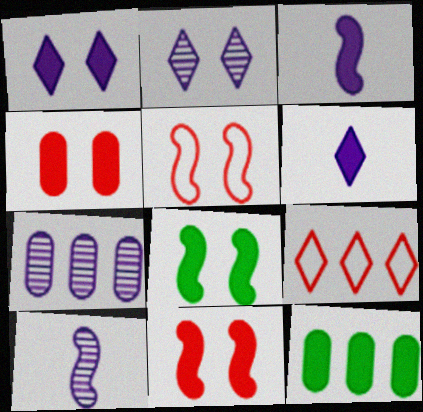[[1, 4, 8], 
[2, 7, 10], 
[6, 11, 12]]